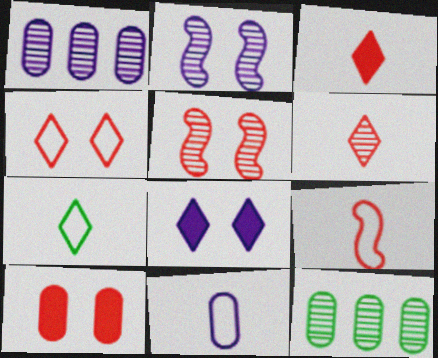[[2, 6, 12], 
[4, 5, 10], 
[7, 9, 11], 
[8, 9, 12], 
[10, 11, 12]]